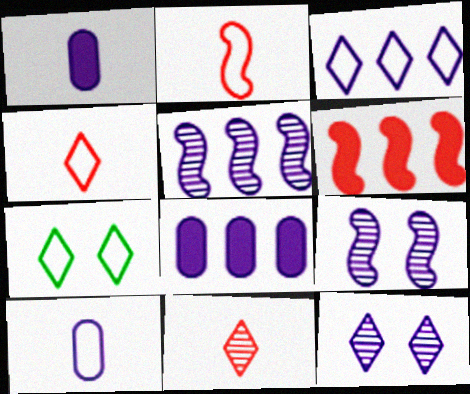[[1, 3, 9], 
[3, 4, 7], 
[3, 5, 8]]